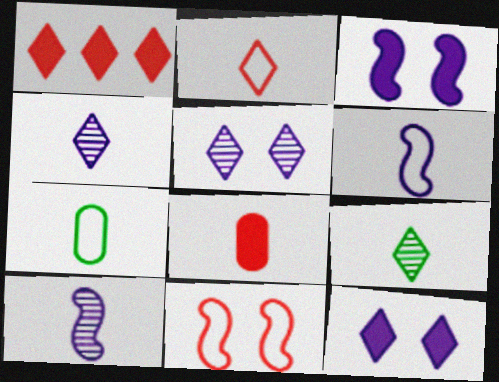[[2, 6, 7], 
[6, 8, 9]]